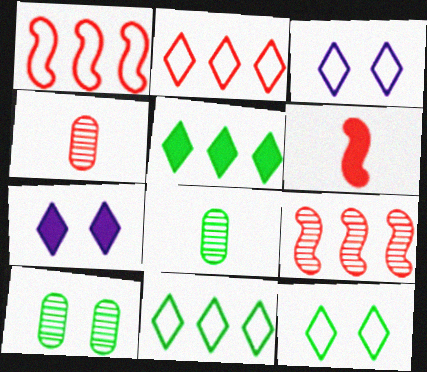[[1, 7, 8]]